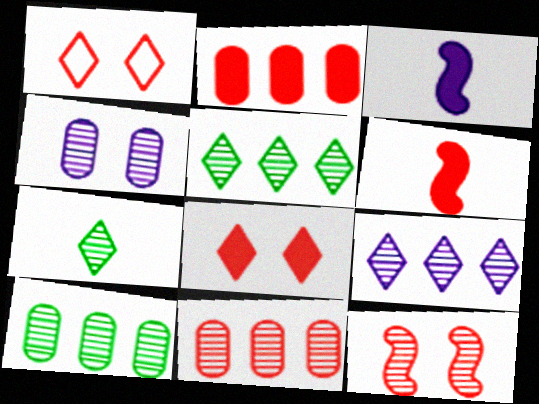[[1, 3, 10], 
[1, 6, 11], 
[2, 6, 8]]